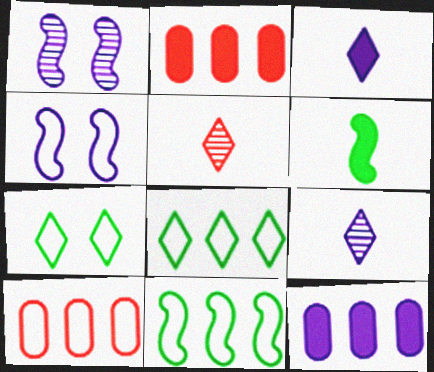[[4, 9, 12]]